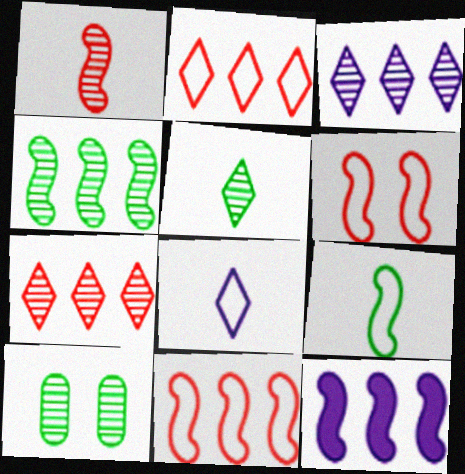[[1, 3, 10], 
[4, 5, 10], 
[4, 11, 12]]